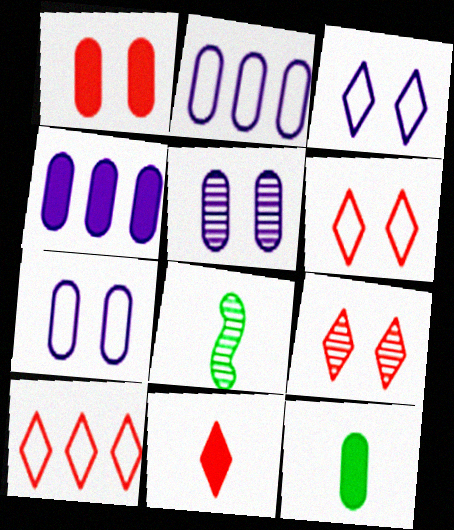[[1, 4, 12], 
[4, 6, 8], 
[9, 10, 11]]